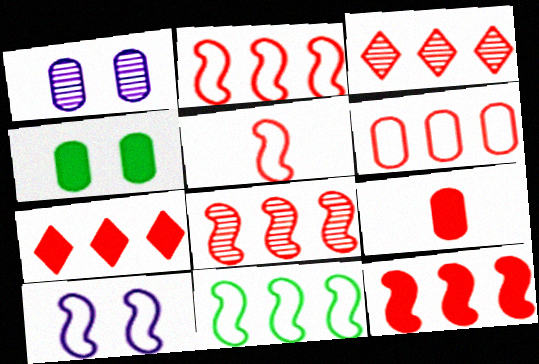[[2, 8, 12], 
[3, 6, 12], 
[5, 10, 11], 
[6, 7, 8]]